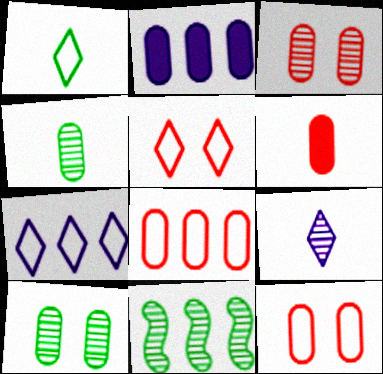[[1, 5, 7], 
[2, 4, 12], 
[3, 6, 8], 
[3, 9, 11]]